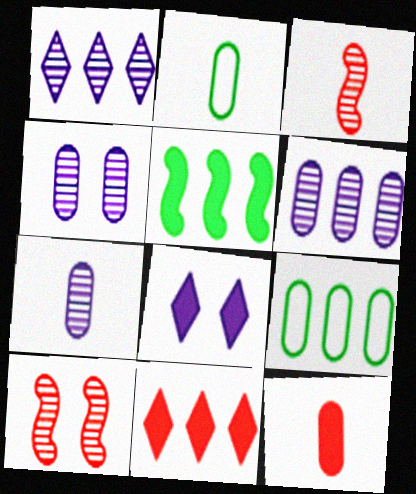[[2, 7, 12], 
[3, 8, 9], 
[4, 6, 7], 
[4, 9, 12], 
[5, 8, 12]]